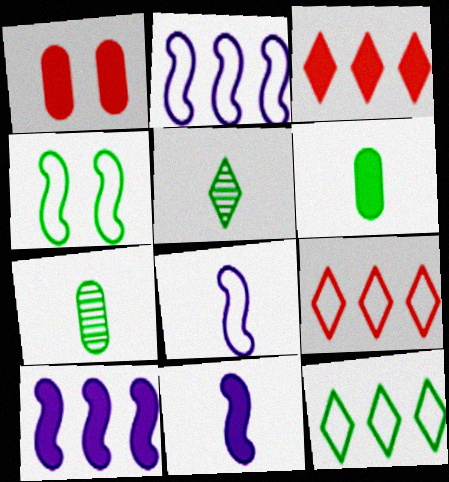[[1, 2, 5]]